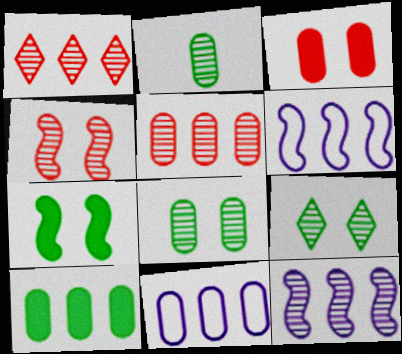[[1, 6, 10], 
[2, 3, 11], 
[5, 10, 11]]